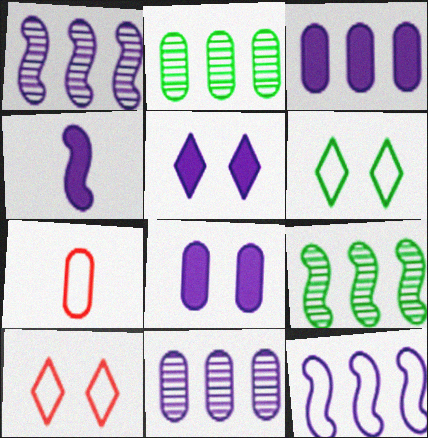[[2, 4, 10], 
[2, 7, 8], 
[3, 4, 5], 
[5, 7, 9], 
[6, 7, 12]]